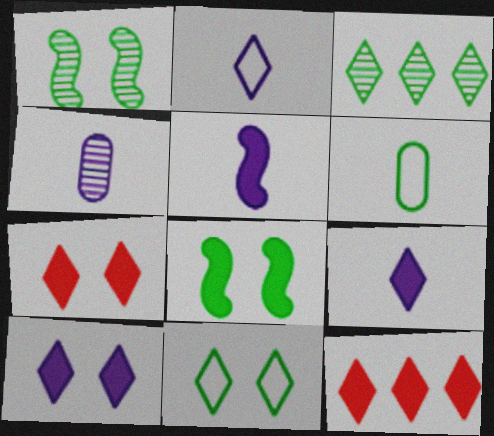[[2, 3, 7], 
[2, 4, 5], 
[3, 6, 8]]